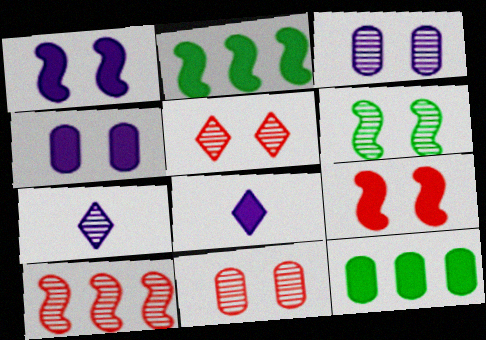[[3, 5, 6], 
[8, 9, 12]]